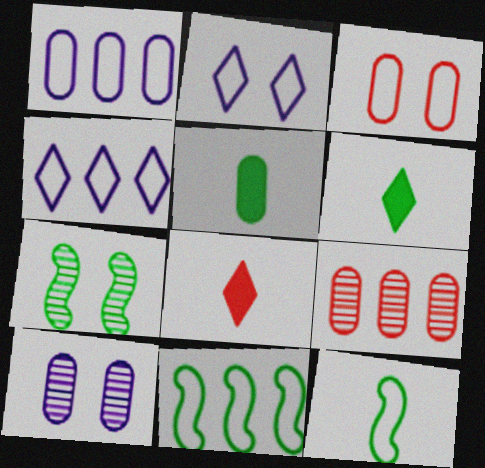[[1, 7, 8], 
[3, 4, 12], 
[8, 10, 11]]